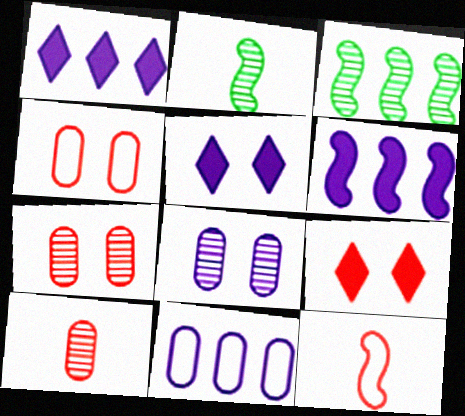[[1, 2, 4], 
[2, 9, 11]]